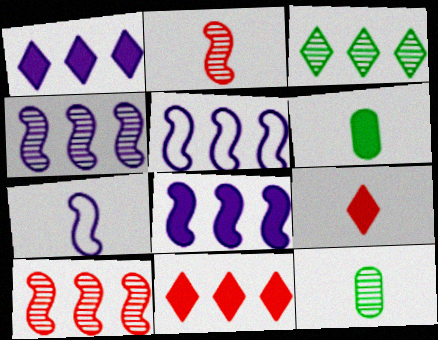[[4, 5, 8], 
[7, 9, 12]]